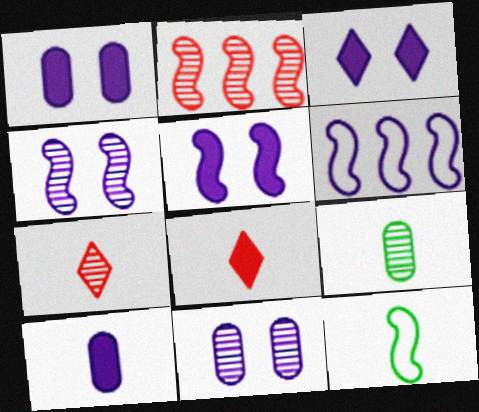[[1, 3, 5], 
[2, 5, 12], 
[7, 10, 12]]